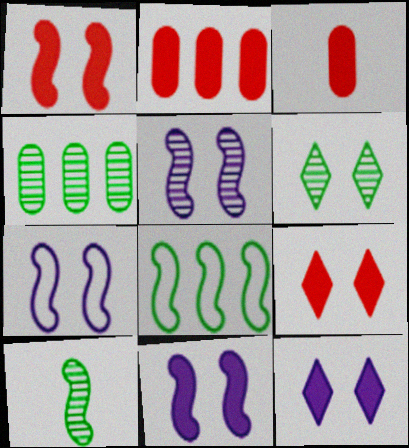[[4, 6, 10], 
[5, 7, 11]]